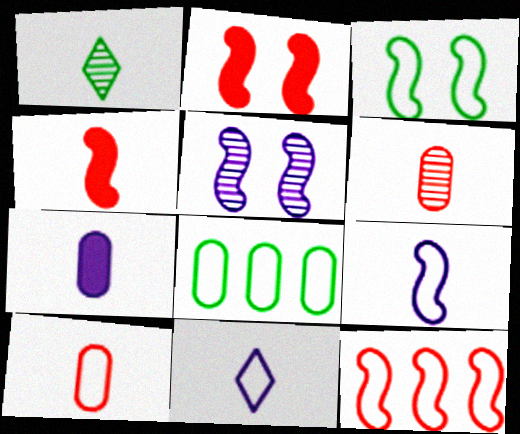[[2, 3, 5], 
[3, 9, 12]]